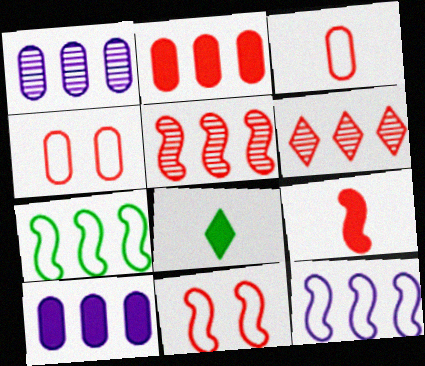[[1, 8, 11], 
[4, 6, 9], 
[5, 9, 11], 
[6, 7, 10]]